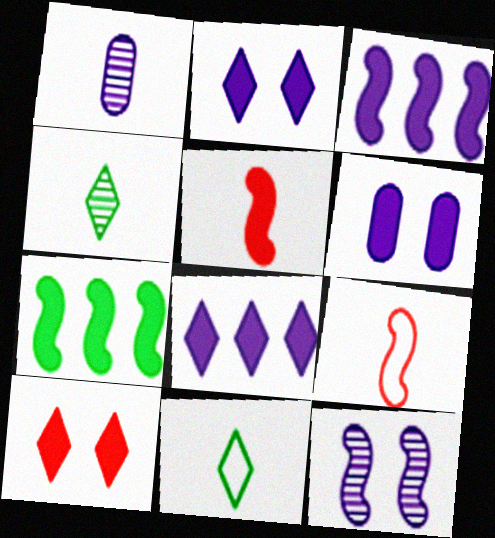[[1, 5, 11], 
[7, 9, 12]]